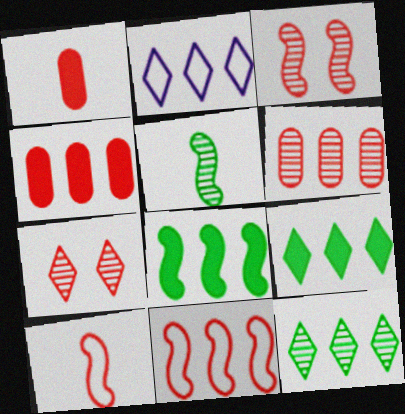[[1, 7, 11], 
[2, 6, 8], 
[4, 7, 10]]